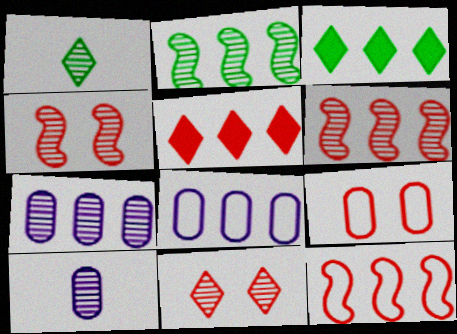[[1, 4, 7], 
[2, 5, 8], 
[2, 10, 11], 
[3, 6, 8], 
[3, 7, 12]]